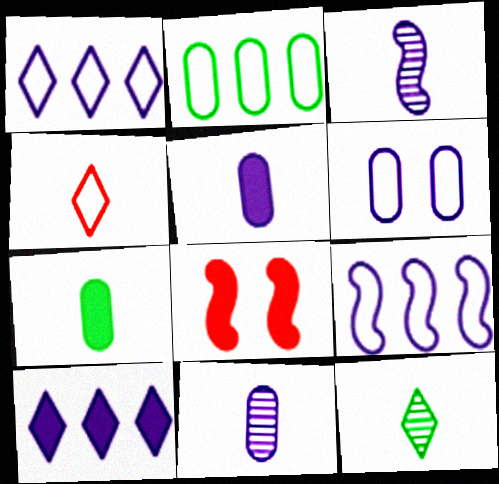[[3, 4, 7], 
[3, 6, 10], 
[7, 8, 10]]